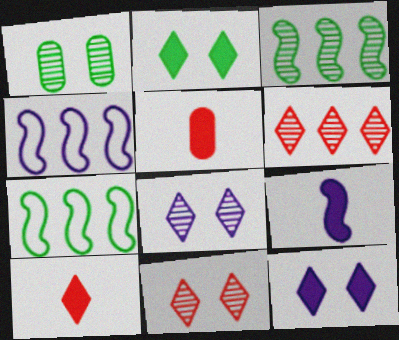[[1, 4, 10], 
[5, 7, 8]]